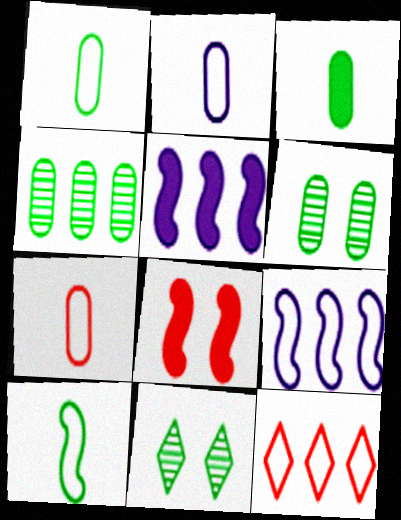[[1, 2, 7], 
[4, 5, 12], 
[5, 7, 11]]